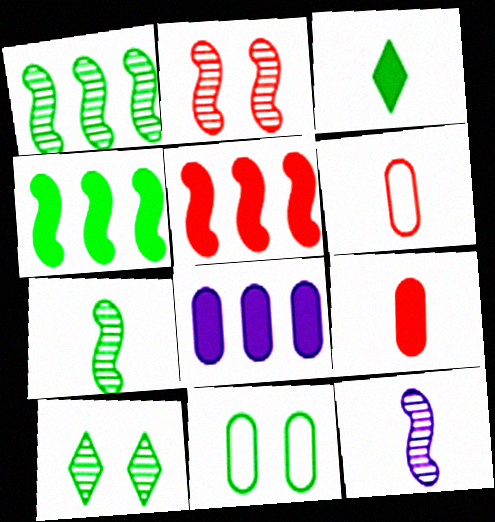[[1, 2, 12], 
[1, 3, 11], 
[3, 6, 12]]